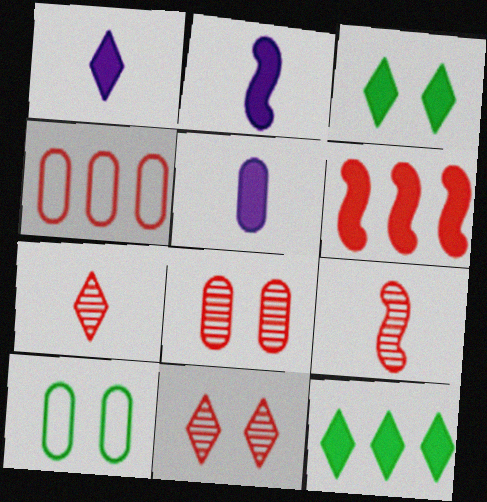[[1, 2, 5], 
[3, 5, 6]]